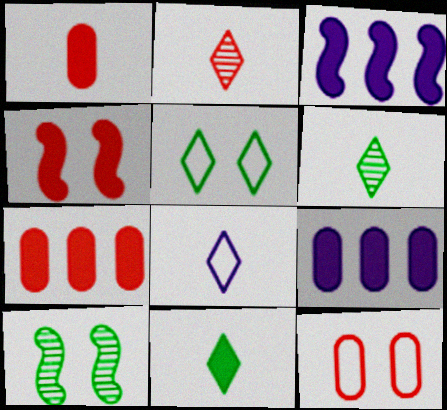[[2, 8, 11], 
[3, 6, 12], 
[4, 9, 11], 
[7, 8, 10]]